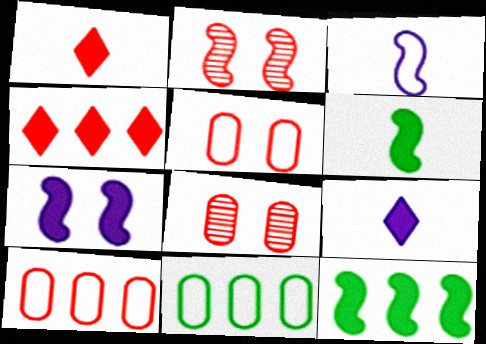[[1, 2, 10], 
[2, 3, 12], 
[2, 9, 11]]